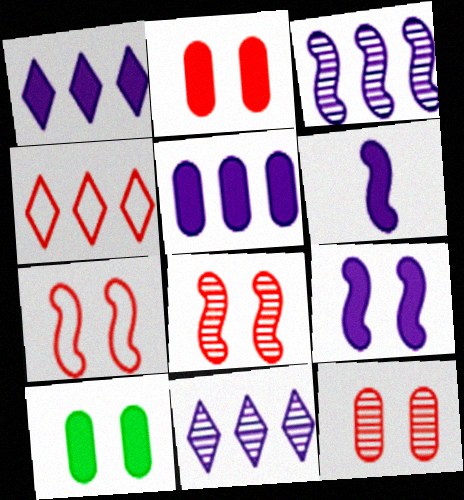[]